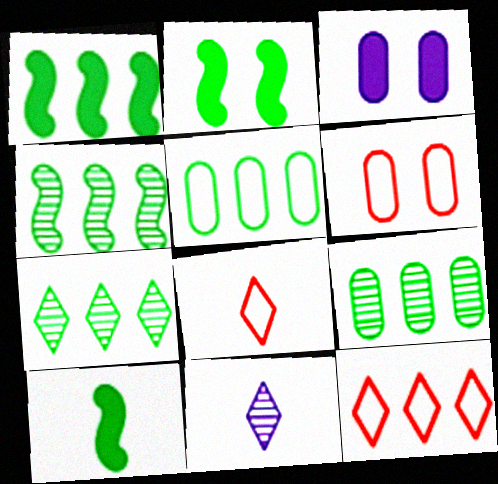[[1, 2, 10], 
[1, 5, 7], 
[1, 6, 11], 
[3, 4, 8], 
[4, 7, 9]]